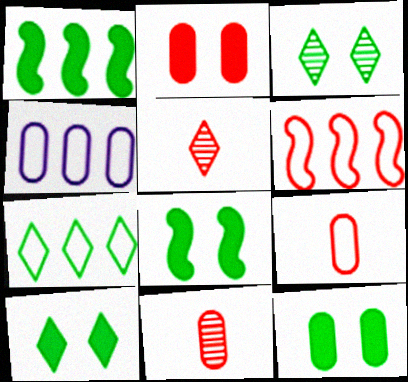[[2, 5, 6], 
[4, 5, 8], 
[4, 6, 7], 
[4, 11, 12], 
[8, 10, 12]]